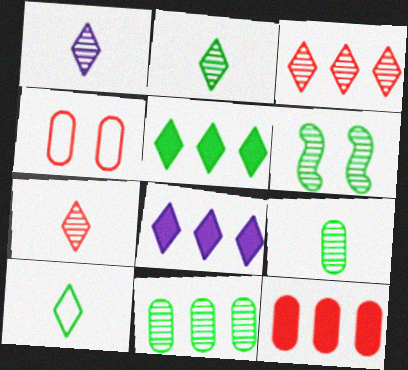[[1, 2, 7], 
[2, 6, 11]]